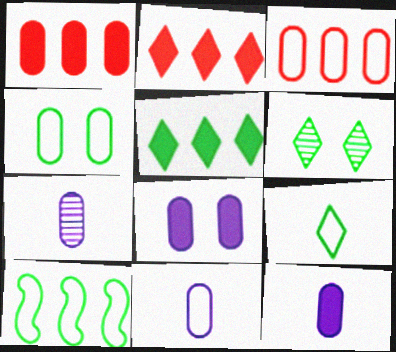[[1, 4, 7], 
[3, 4, 11], 
[4, 9, 10], 
[5, 6, 9], 
[7, 11, 12]]